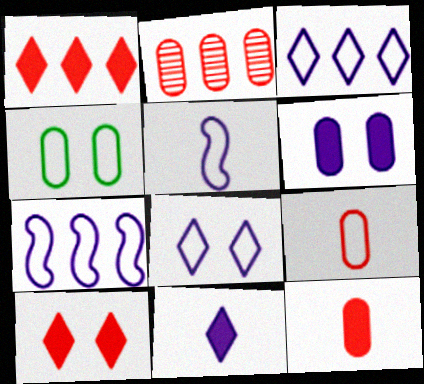[]